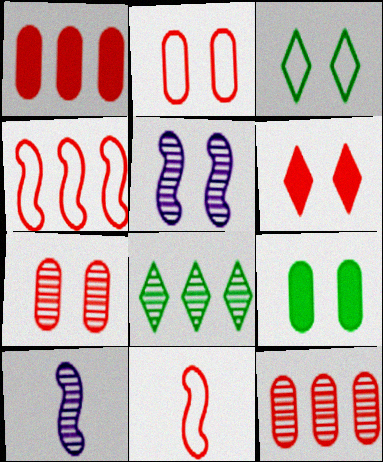[[1, 3, 10], 
[6, 11, 12], 
[7, 8, 10]]